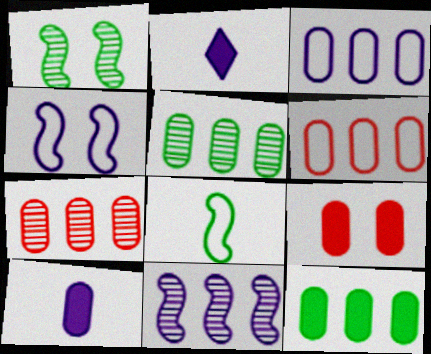[[1, 2, 6], 
[3, 7, 12], 
[9, 10, 12]]